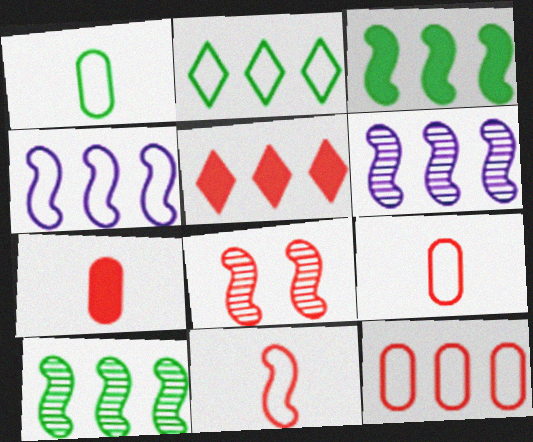[[2, 4, 12], 
[5, 8, 9]]